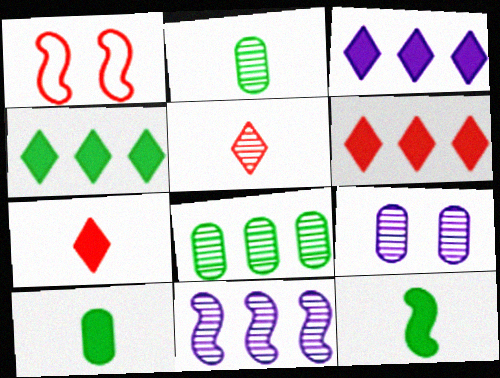[[1, 2, 3], 
[1, 11, 12], 
[3, 4, 6]]